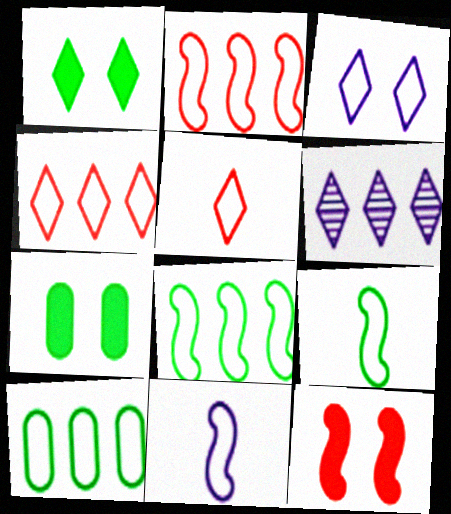[[1, 5, 6]]